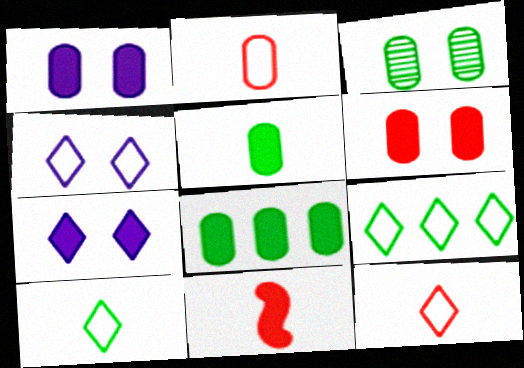[[4, 9, 12], 
[7, 8, 11]]